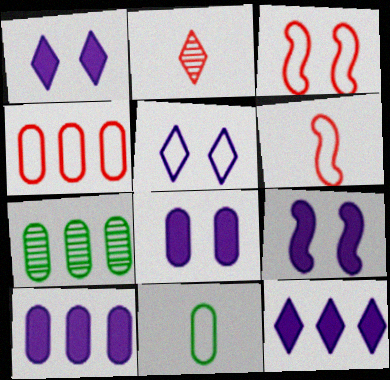[[1, 6, 7], 
[1, 8, 9], 
[4, 7, 10]]